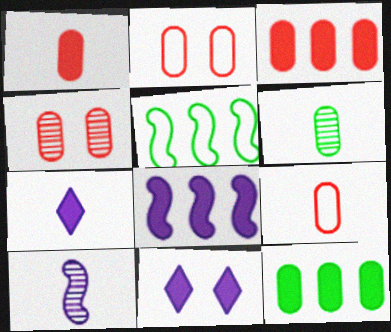[[3, 4, 9], 
[4, 5, 7]]